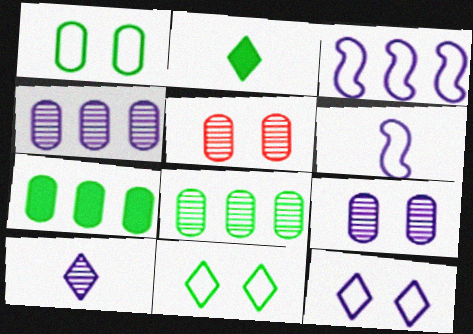[[2, 3, 5]]